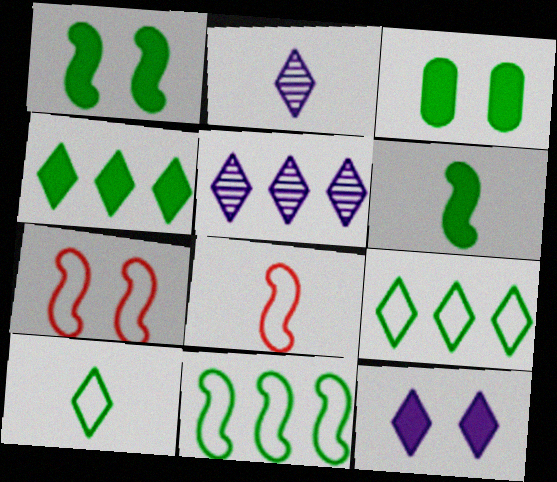[[3, 4, 6], 
[3, 5, 8]]